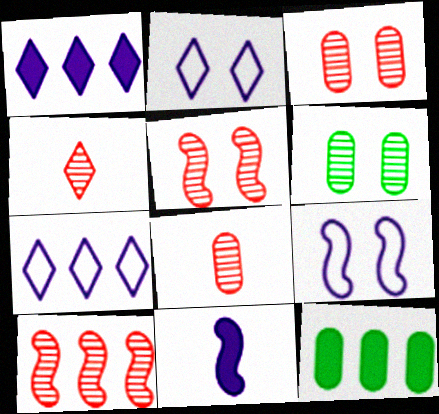[[3, 4, 10], 
[4, 9, 12], 
[7, 10, 12]]